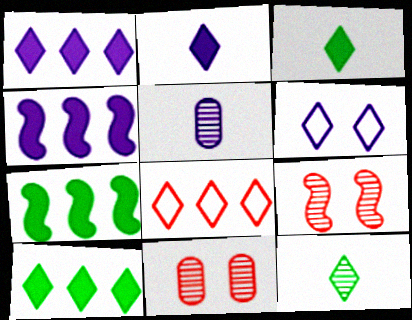[[4, 5, 6]]